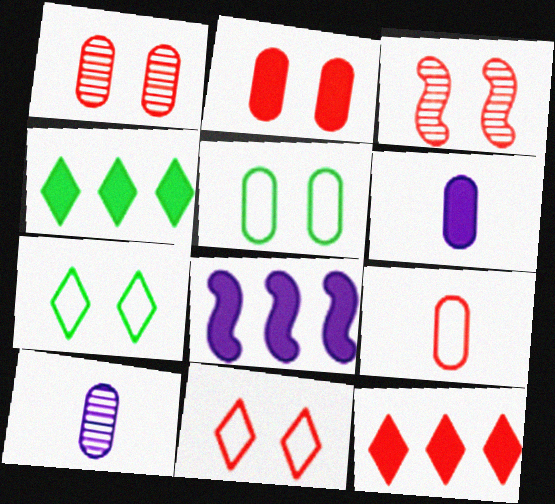[[2, 3, 11], 
[3, 9, 12]]